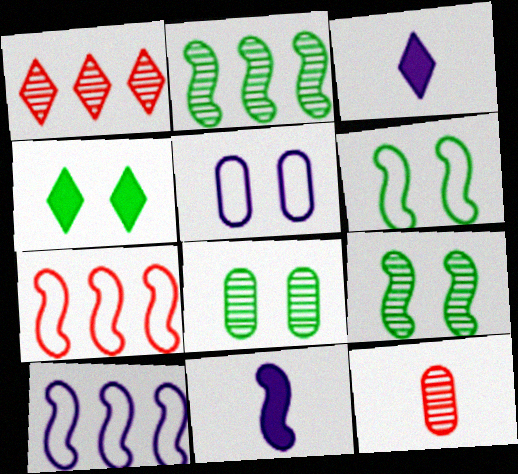[[3, 7, 8], 
[4, 6, 8], 
[4, 10, 12], 
[7, 9, 11]]